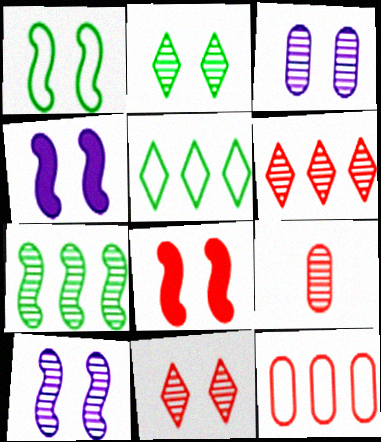[[1, 8, 10], 
[4, 5, 9]]